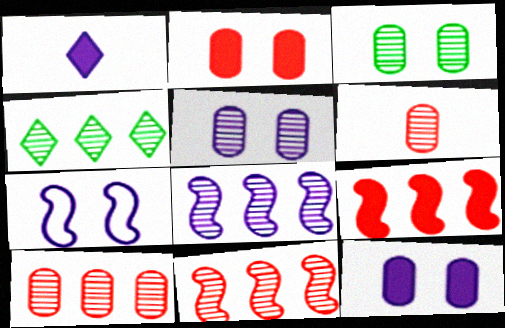[[4, 8, 10]]